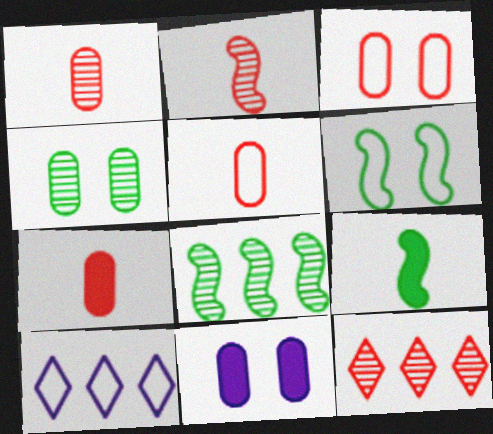[[1, 5, 7], 
[3, 4, 11], 
[5, 6, 10], 
[6, 8, 9]]